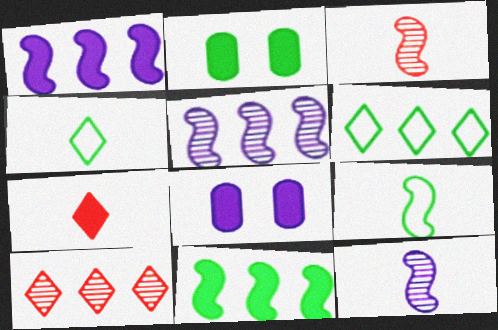[[1, 2, 7], 
[3, 6, 8], 
[7, 8, 11], 
[8, 9, 10]]